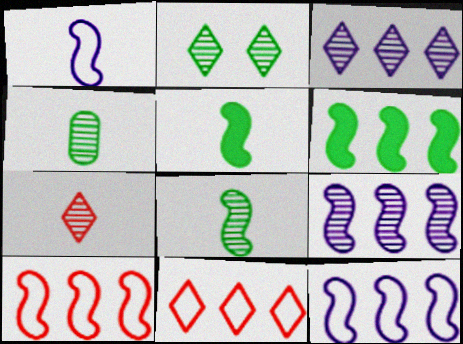[[2, 3, 7], 
[6, 9, 10]]